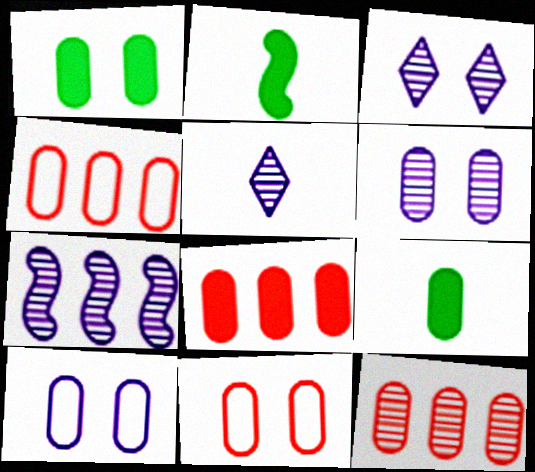[[1, 6, 11], 
[2, 3, 4], 
[4, 6, 9], 
[4, 8, 12], 
[5, 6, 7], 
[9, 10, 12]]